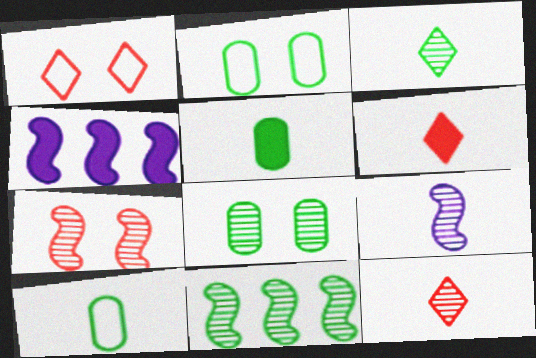[[2, 4, 12], 
[3, 8, 11], 
[6, 9, 10], 
[7, 9, 11]]